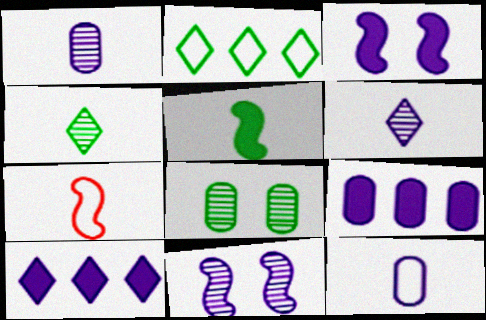[[2, 5, 8], 
[7, 8, 10], 
[10, 11, 12]]